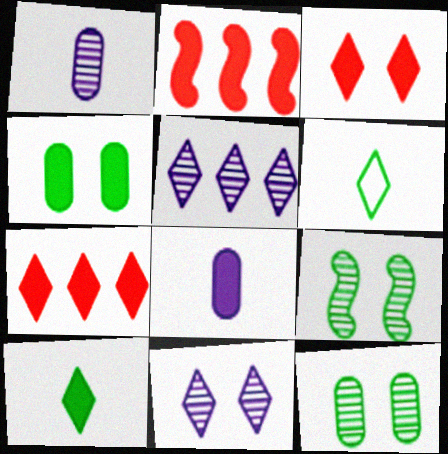[[3, 5, 6], 
[6, 7, 11]]